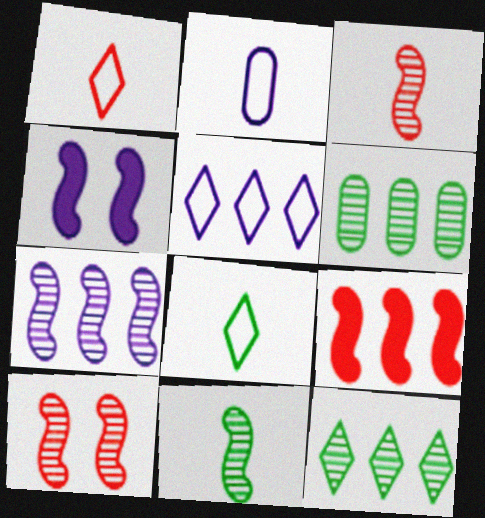[[1, 4, 6], 
[5, 6, 9], 
[7, 10, 11]]